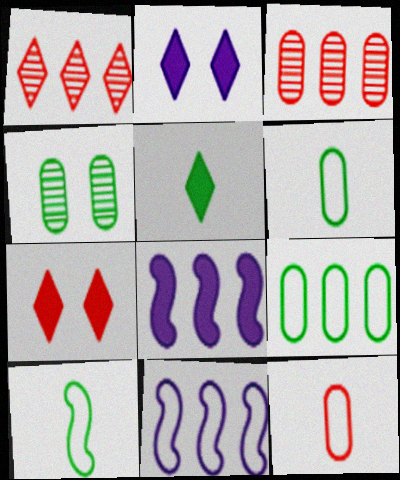[[1, 8, 9], 
[2, 3, 10]]